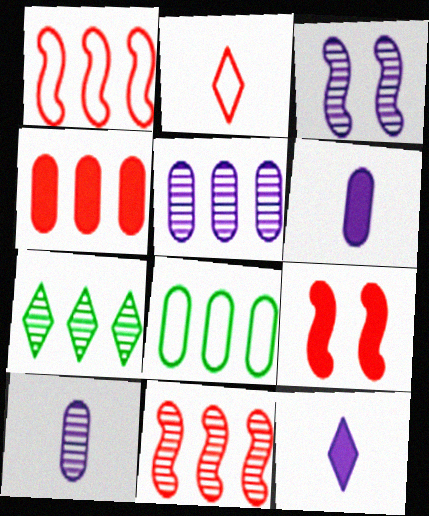[[4, 5, 8], 
[5, 7, 11]]